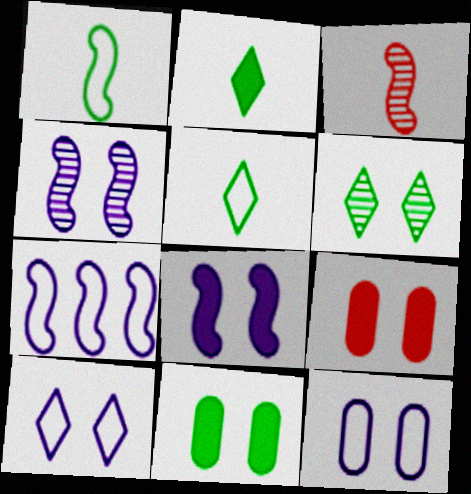[]